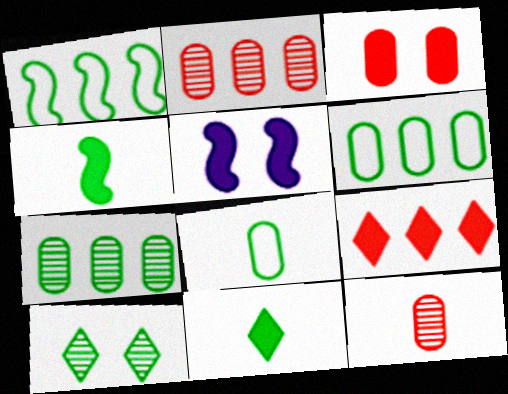[[4, 6, 10]]